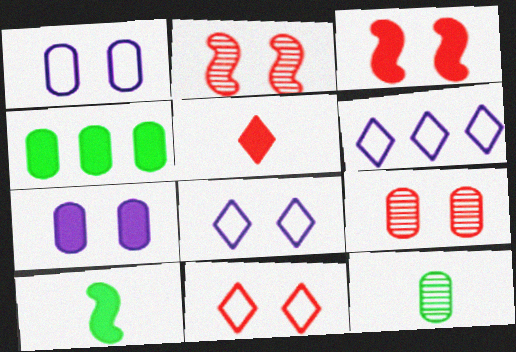[[3, 6, 12], 
[3, 9, 11], 
[6, 9, 10]]